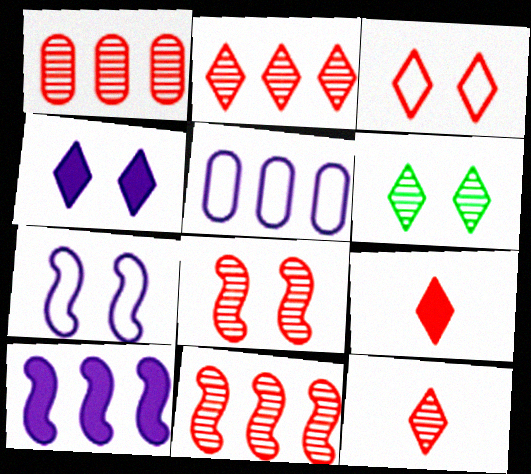[[1, 2, 11], 
[1, 8, 12], 
[2, 3, 9], 
[3, 4, 6]]